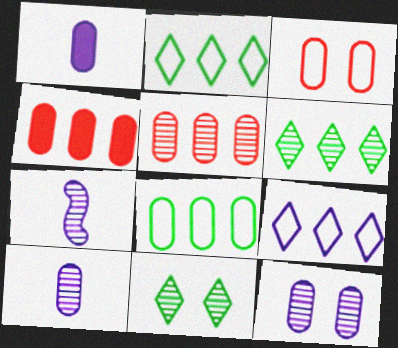[[5, 7, 11]]